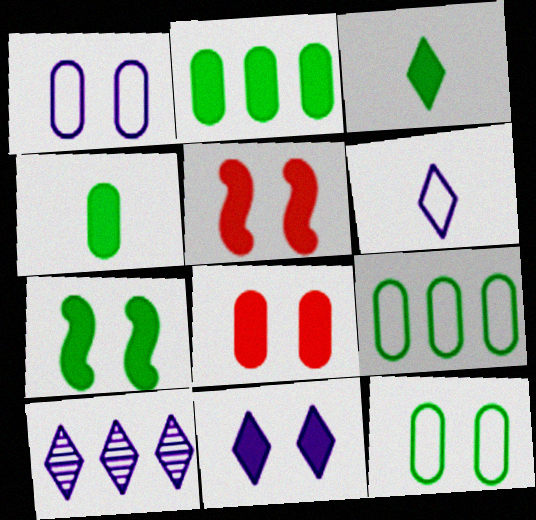[[2, 3, 7], 
[6, 10, 11], 
[7, 8, 11]]